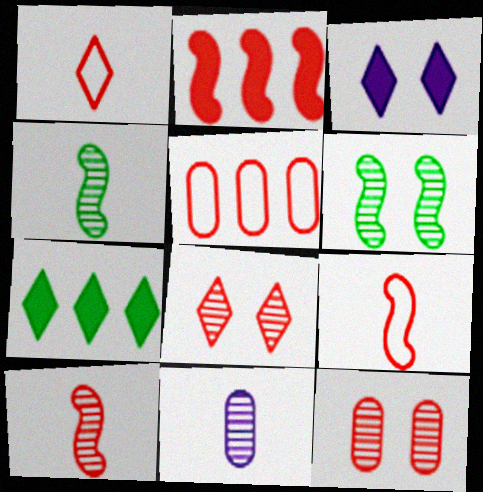[[1, 2, 12], 
[3, 4, 5]]